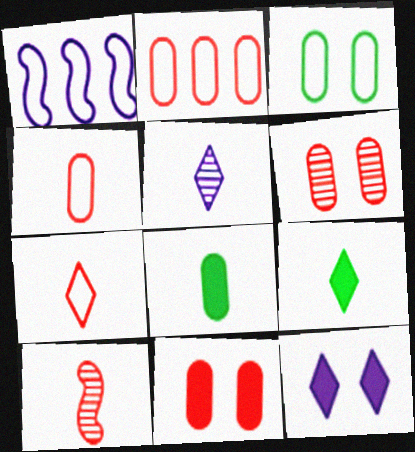[[1, 3, 7], 
[1, 6, 9], 
[5, 7, 9]]